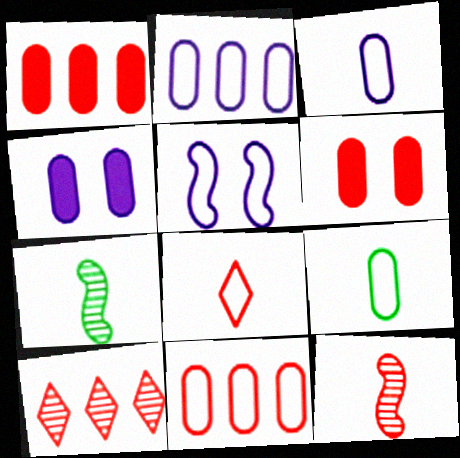[]